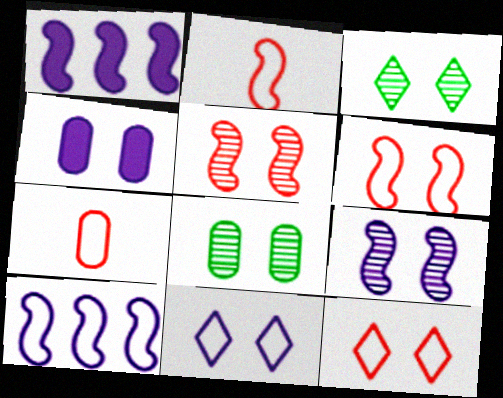[[1, 3, 7], 
[3, 4, 6], 
[4, 9, 11]]